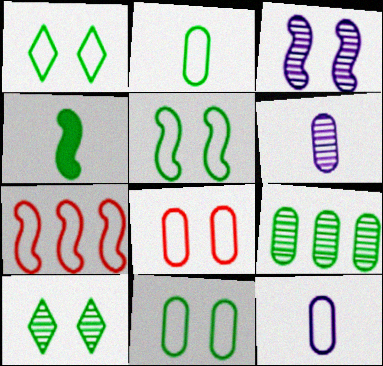[[1, 4, 9], 
[1, 5, 11], 
[1, 7, 12], 
[3, 4, 7]]